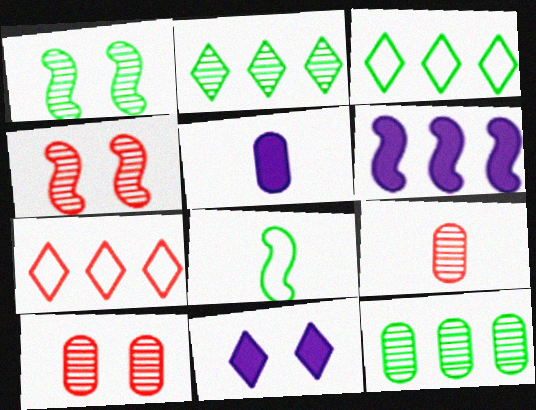[[1, 5, 7], 
[3, 4, 5], 
[4, 6, 8], 
[5, 6, 11], 
[6, 7, 12]]